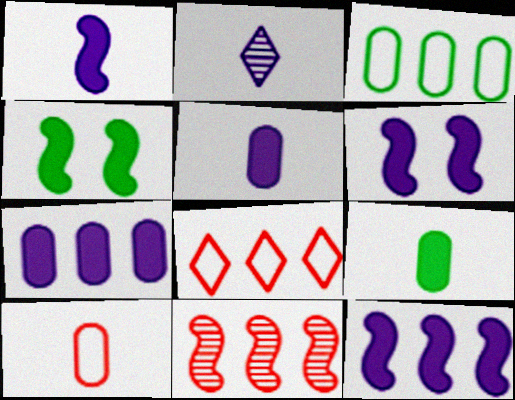[[1, 6, 12]]